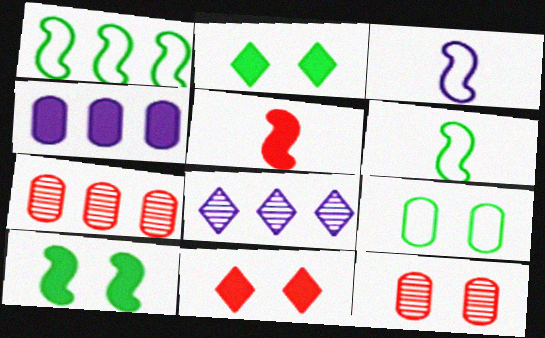[[2, 3, 7], 
[2, 4, 5], 
[5, 8, 9]]